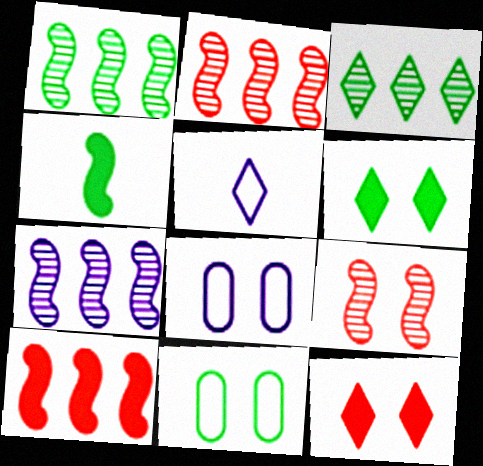[[1, 2, 7], 
[3, 4, 11], 
[3, 5, 12], 
[6, 8, 9]]